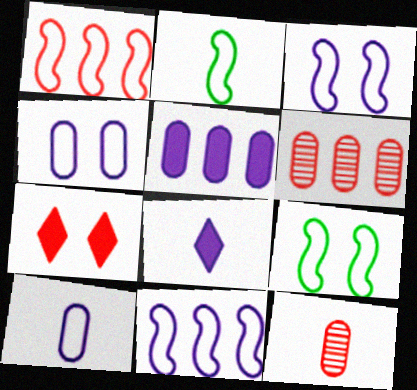[[1, 2, 3], 
[1, 7, 12], 
[2, 8, 12], 
[6, 8, 9]]